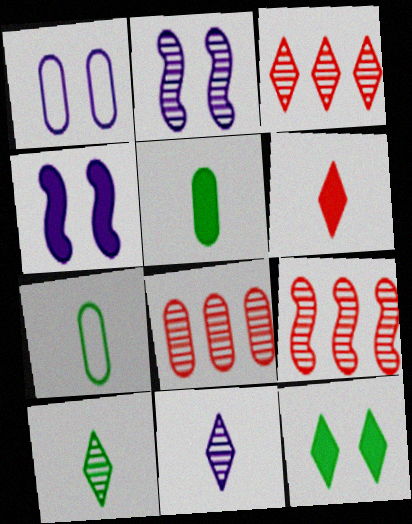[[1, 5, 8], 
[2, 8, 10], 
[3, 4, 7], 
[3, 8, 9]]